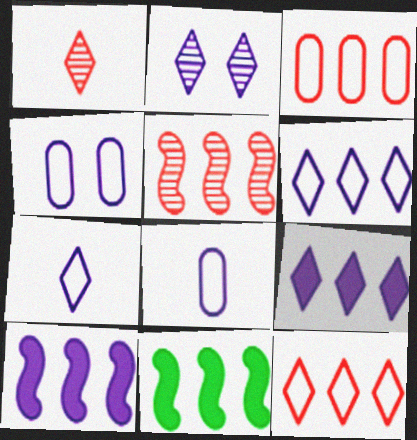[[1, 4, 11], 
[2, 7, 9], 
[2, 8, 10]]